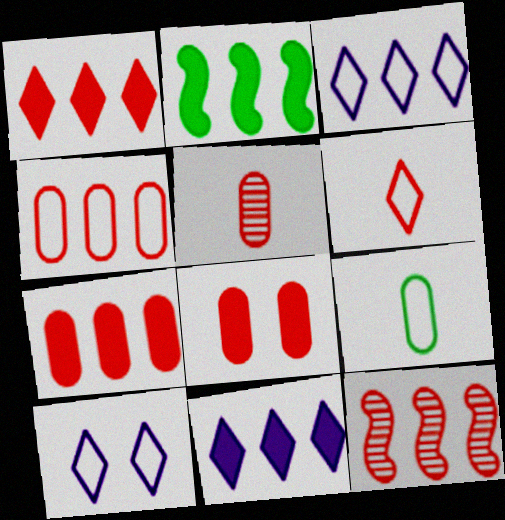[[1, 4, 12], 
[2, 5, 10], 
[2, 7, 11], 
[4, 5, 8], 
[6, 8, 12]]